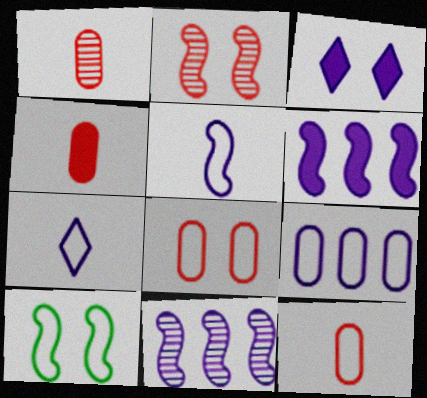[[1, 4, 12]]